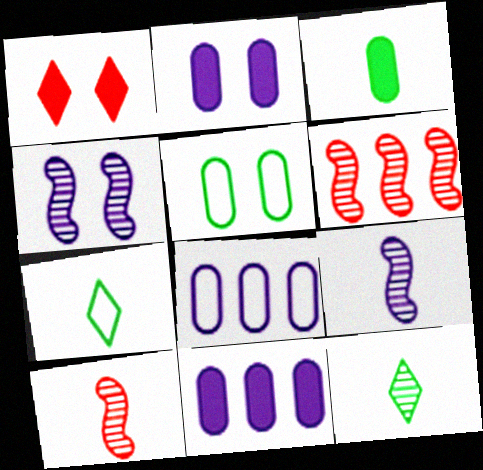[[1, 4, 5], 
[2, 6, 7]]